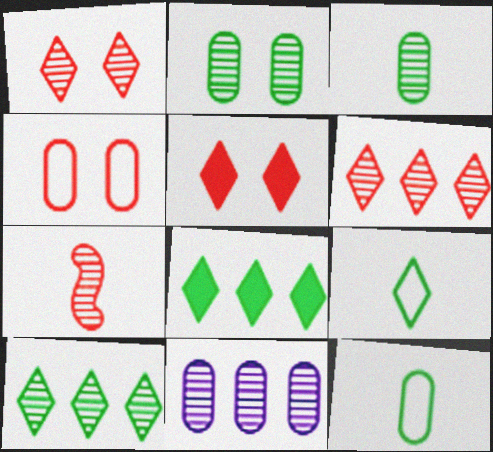[]